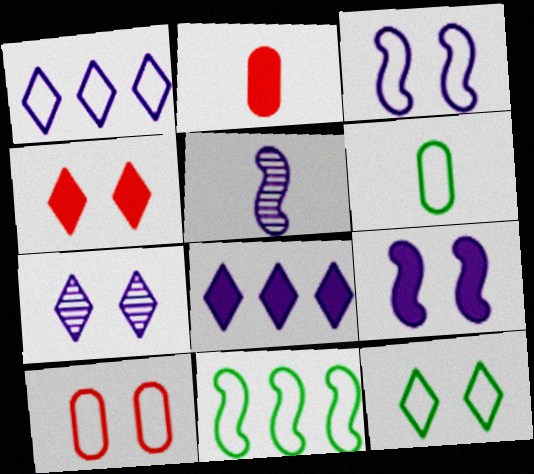[[2, 7, 11], 
[3, 10, 12], 
[4, 7, 12], 
[6, 11, 12]]